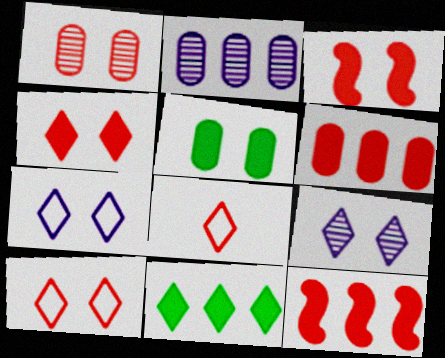[[1, 3, 10], 
[1, 8, 12], 
[8, 9, 11]]